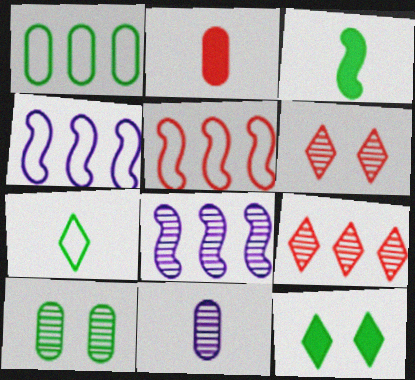[[2, 5, 6], 
[5, 11, 12]]